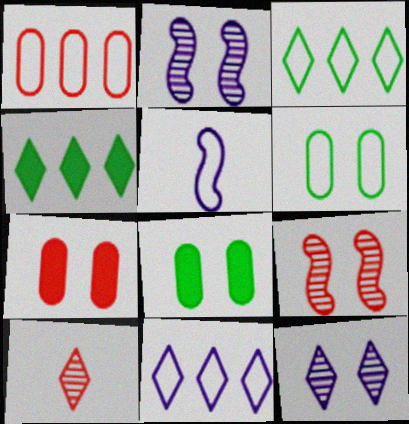[]